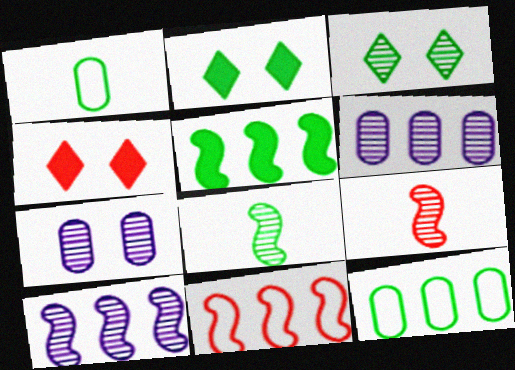[[1, 3, 5], 
[1, 4, 10], 
[2, 8, 12], 
[3, 6, 9], 
[5, 10, 11]]